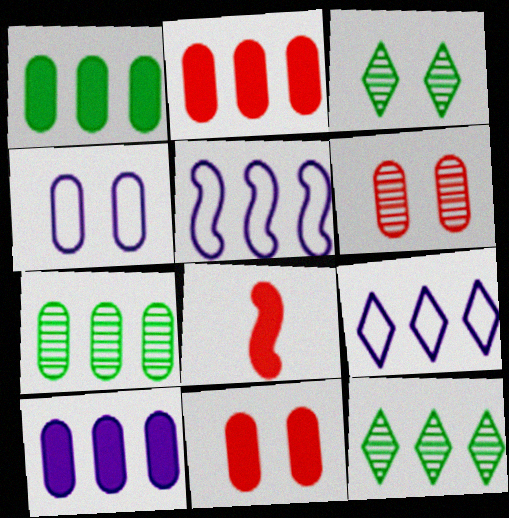[[1, 2, 10], 
[2, 5, 12], 
[4, 8, 12]]